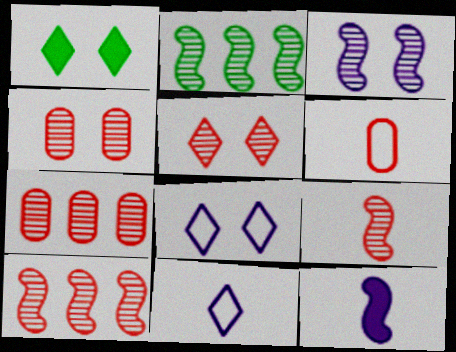[[1, 5, 8], 
[2, 3, 9], 
[5, 7, 9]]